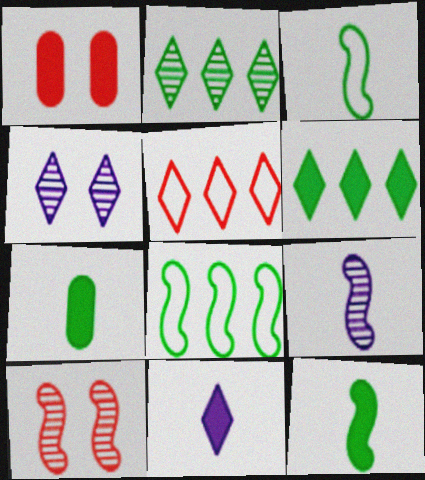[]